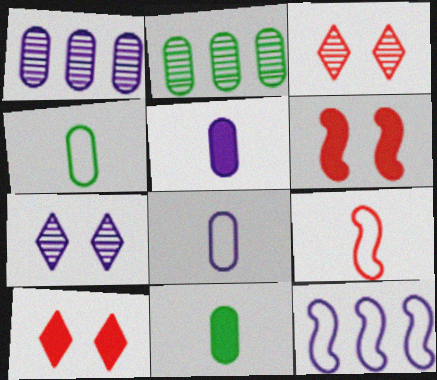[[3, 11, 12], 
[5, 7, 12]]